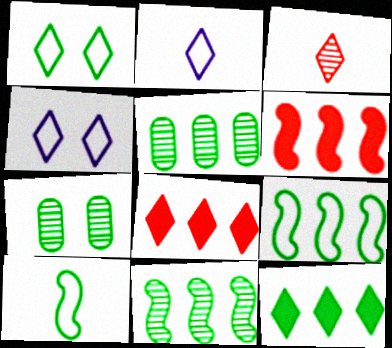[[2, 6, 7], 
[3, 4, 12], 
[5, 9, 12], 
[7, 10, 12]]